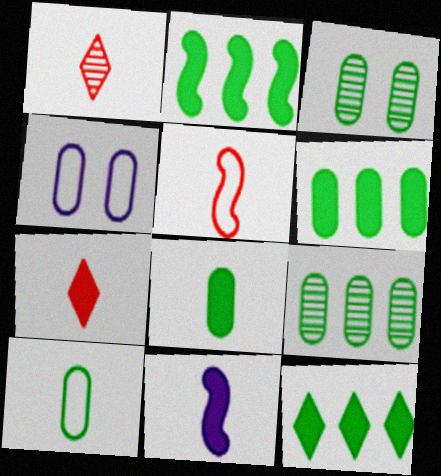[[1, 2, 4], 
[1, 10, 11], 
[2, 6, 12], 
[3, 6, 10], 
[7, 8, 11]]